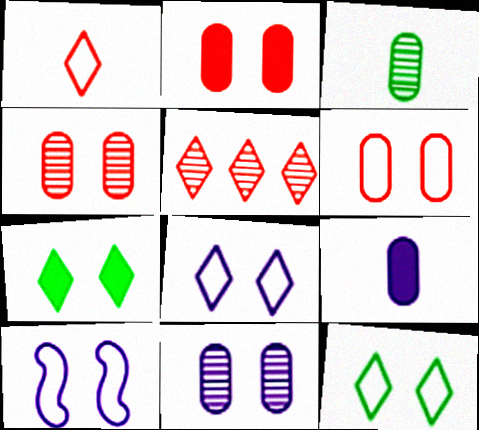[[2, 4, 6], 
[4, 7, 10], 
[6, 10, 12]]